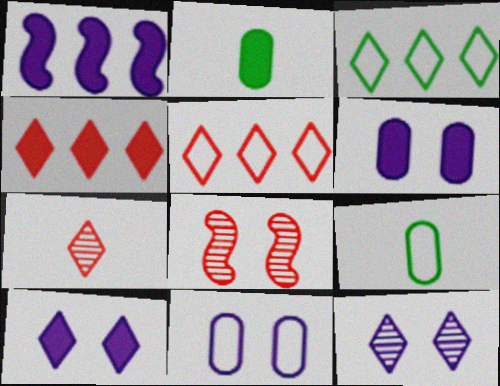[[3, 7, 10]]